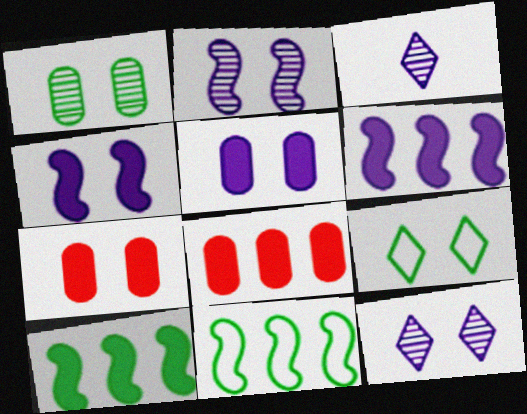[[2, 7, 9], 
[3, 7, 11]]